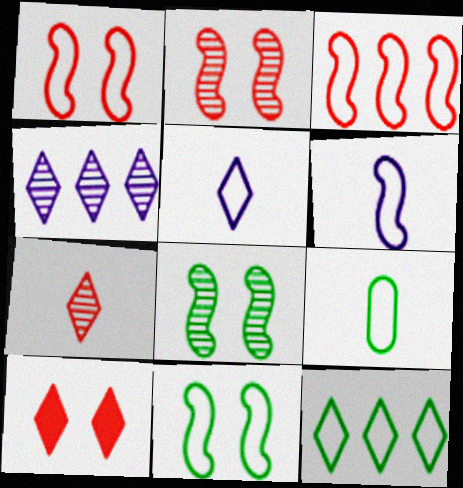[[3, 6, 11], 
[9, 11, 12]]